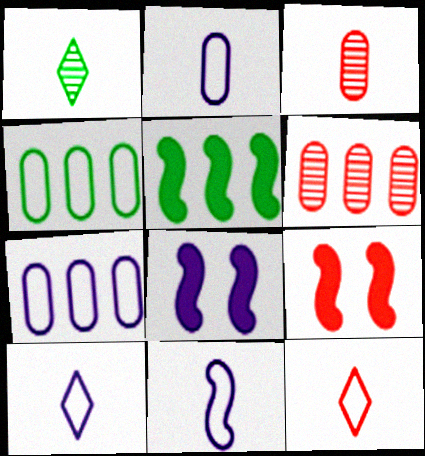[[1, 7, 9], 
[2, 10, 11], 
[6, 9, 12]]